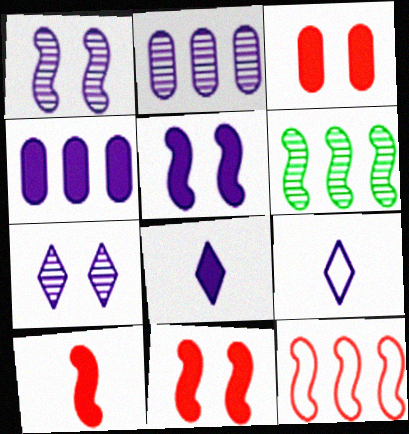[[1, 4, 9], 
[2, 5, 9], 
[3, 6, 9], 
[4, 5, 8]]